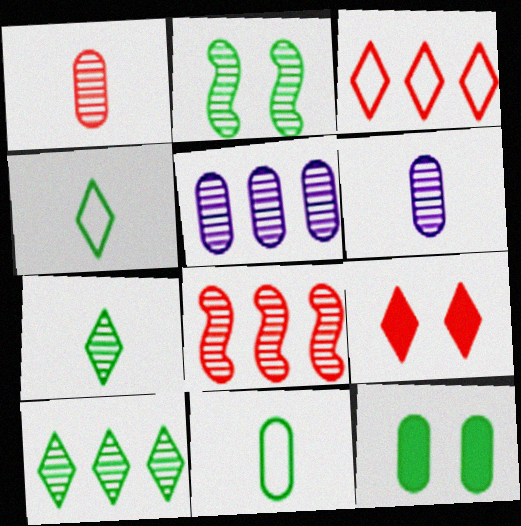[[5, 8, 10]]